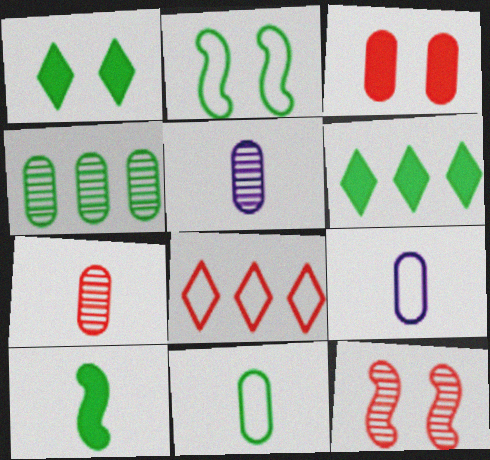[[2, 8, 9], 
[3, 4, 9], 
[6, 9, 12]]